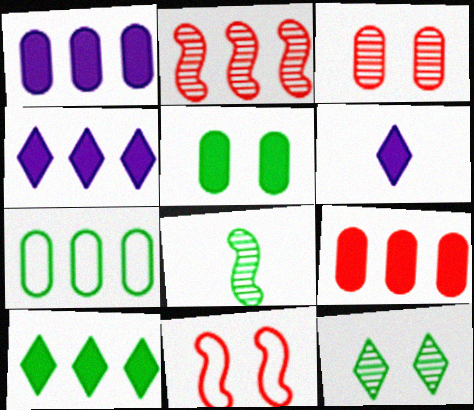[[2, 4, 7]]